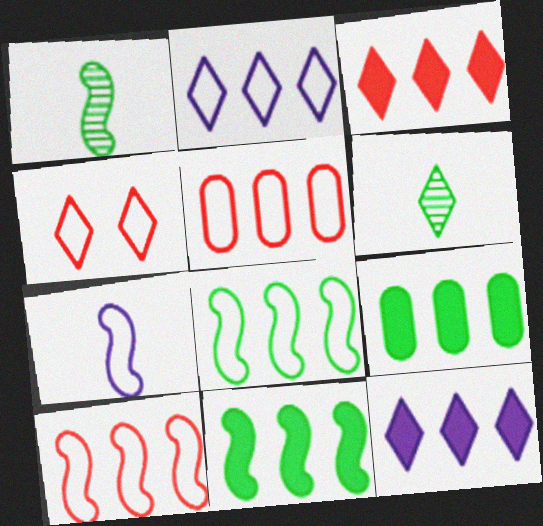[[2, 5, 8], 
[4, 6, 12]]